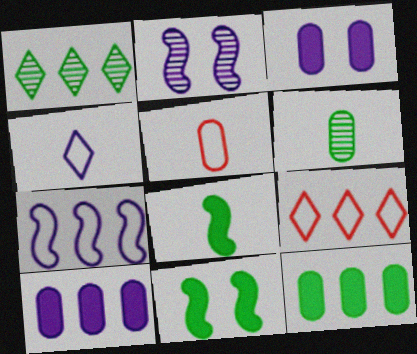[[2, 4, 10]]